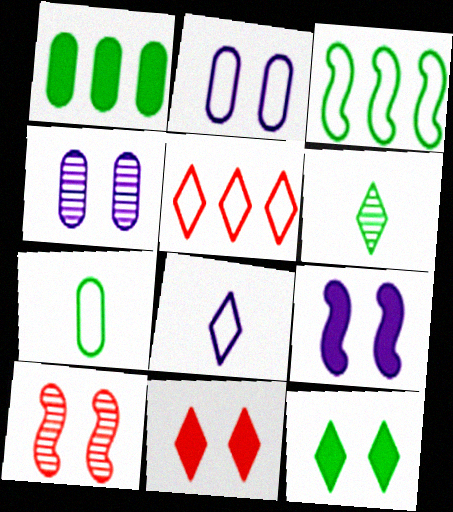[[1, 8, 10], 
[2, 10, 12]]